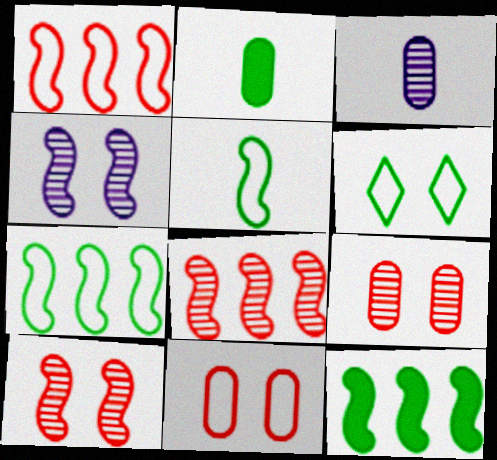[]